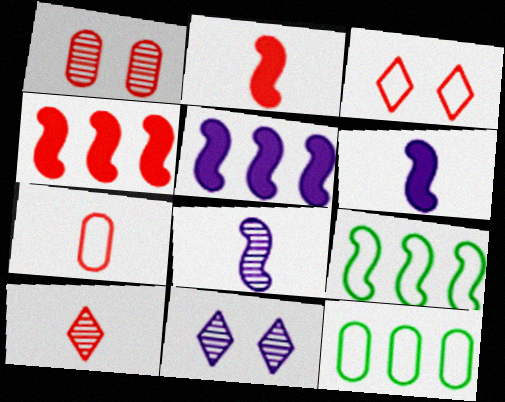[[2, 7, 10], 
[2, 11, 12]]